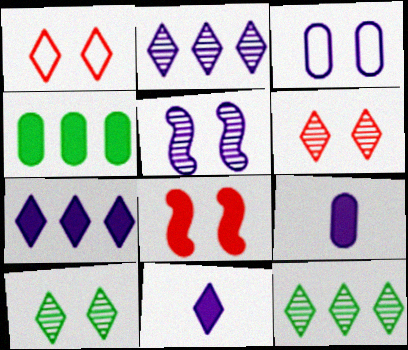[[1, 11, 12], 
[3, 8, 10], 
[4, 8, 11]]